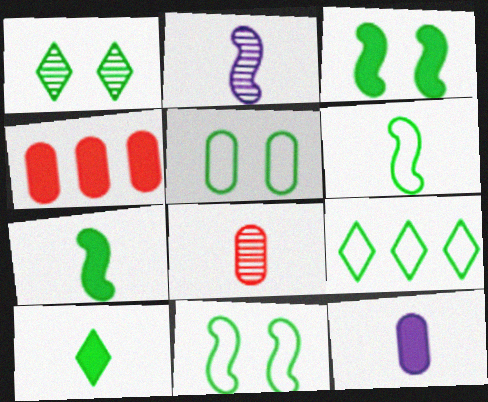[[1, 3, 5], 
[1, 9, 10], 
[5, 6, 9]]